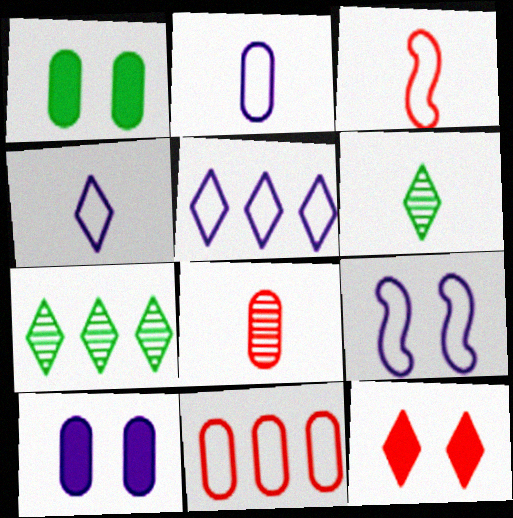[[2, 5, 9], 
[3, 7, 10], 
[4, 7, 12], 
[5, 6, 12]]